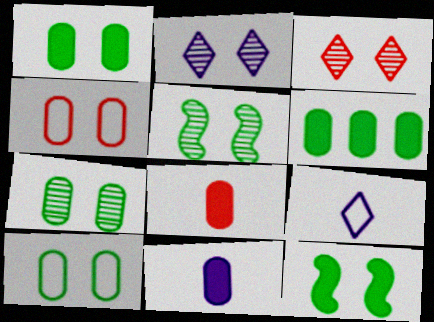[[1, 7, 10], 
[2, 4, 12]]